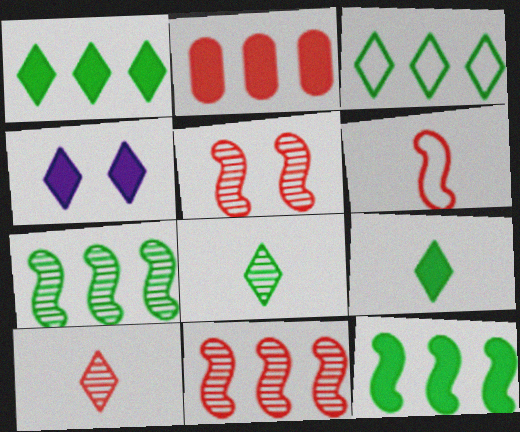[[3, 4, 10]]